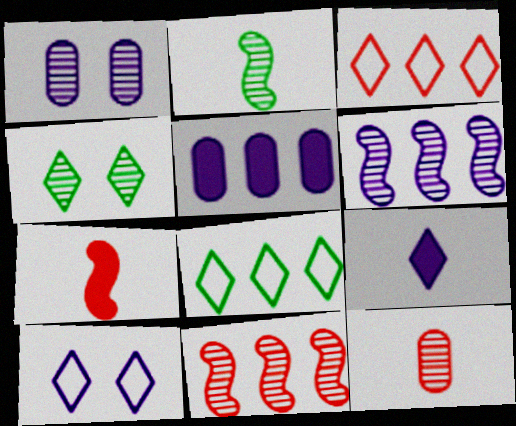[[1, 7, 8], 
[3, 4, 9], 
[4, 6, 12], 
[5, 8, 11]]